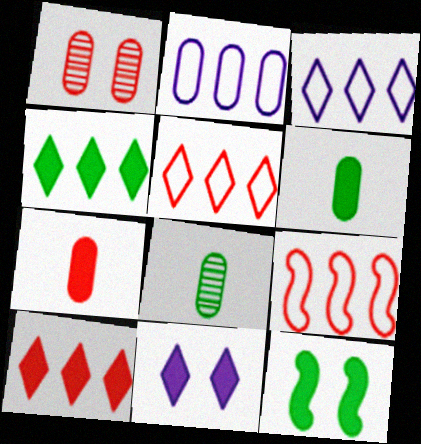[[1, 2, 6], 
[4, 6, 12], 
[8, 9, 11]]